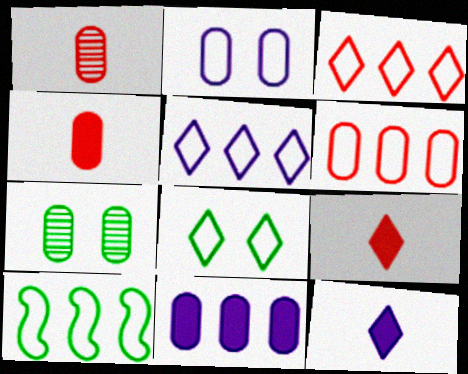[[5, 6, 10]]